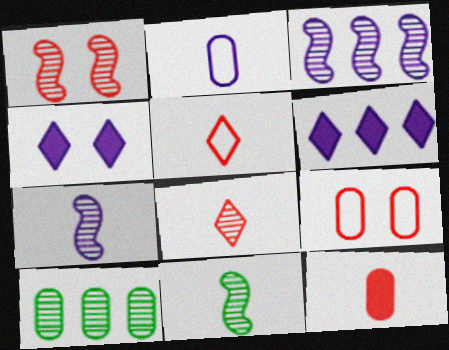[[1, 3, 11], 
[2, 3, 4], 
[6, 9, 11]]